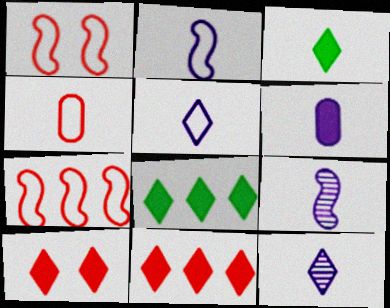[[2, 6, 12], 
[3, 4, 9], 
[5, 6, 9]]